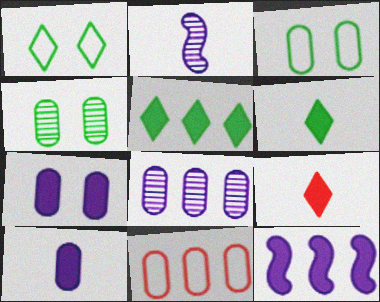[[4, 10, 11]]